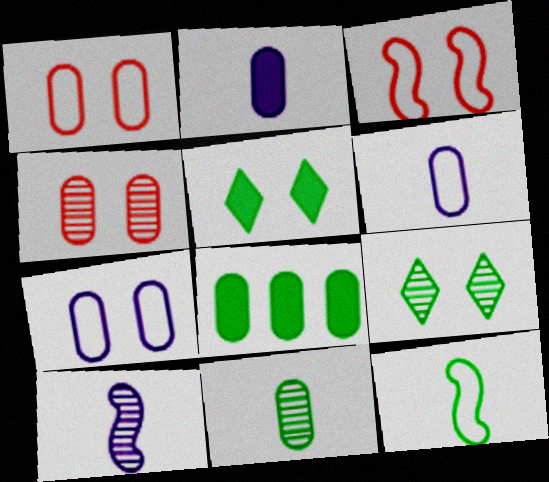[[4, 6, 8], 
[8, 9, 12]]